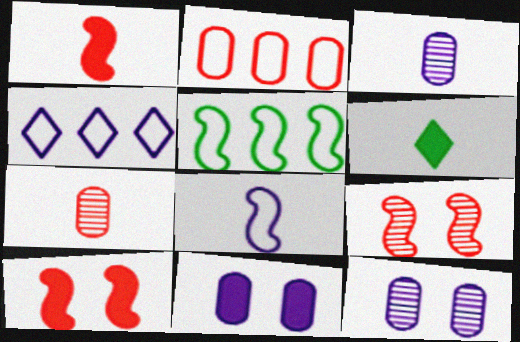[[2, 4, 5], 
[6, 7, 8]]